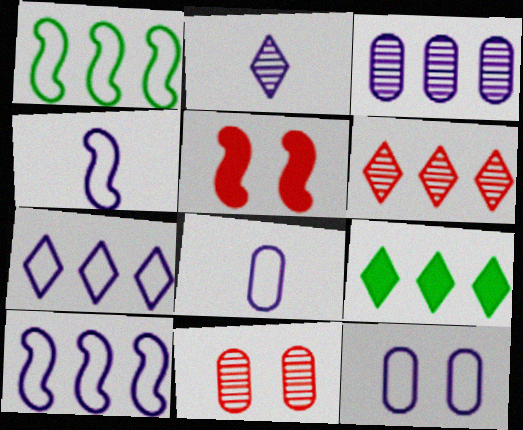[[4, 7, 12], 
[4, 9, 11], 
[6, 7, 9]]